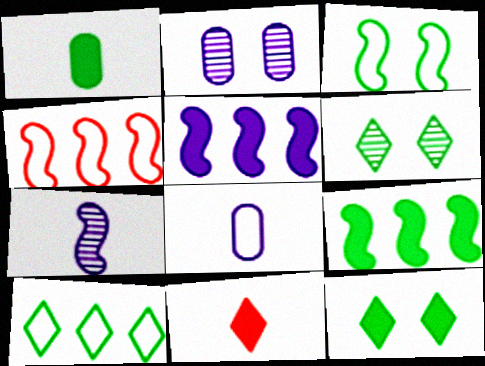[[1, 9, 12]]